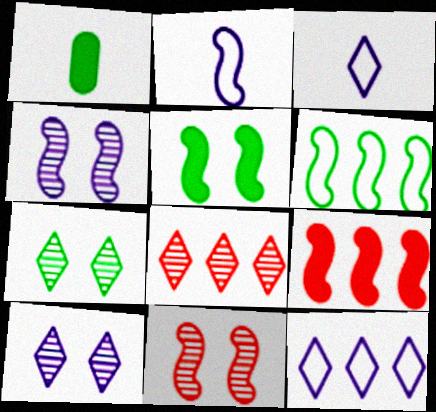[[1, 6, 7], 
[1, 11, 12]]